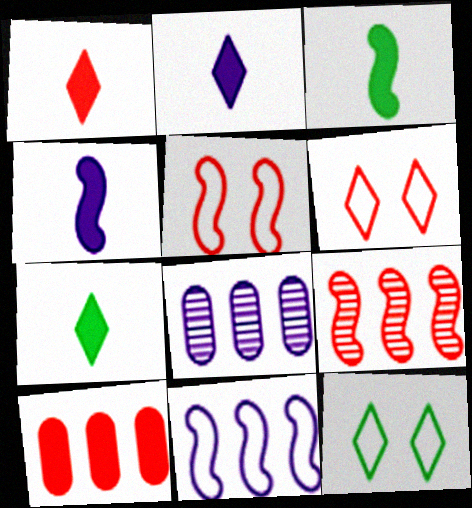[[1, 2, 7], 
[3, 6, 8], 
[5, 7, 8]]